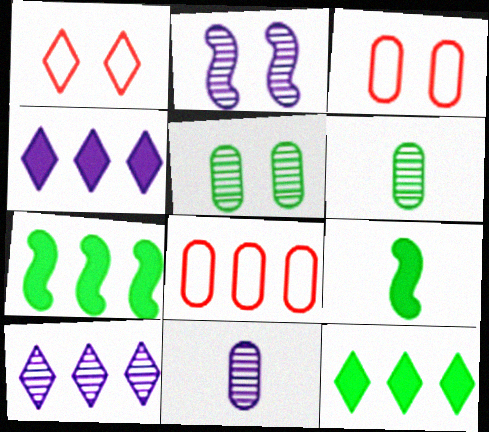[[1, 7, 11], 
[2, 10, 11], 
[3, 9, 10], 
[7, 8, 10]]